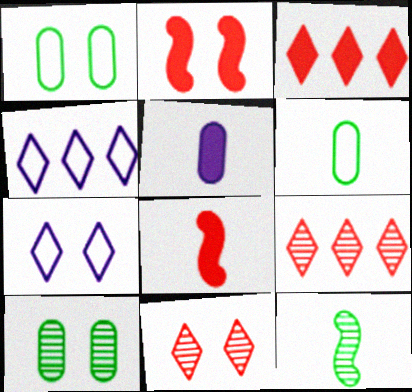[[2, 7, 10], 
[4, 8, 10]]